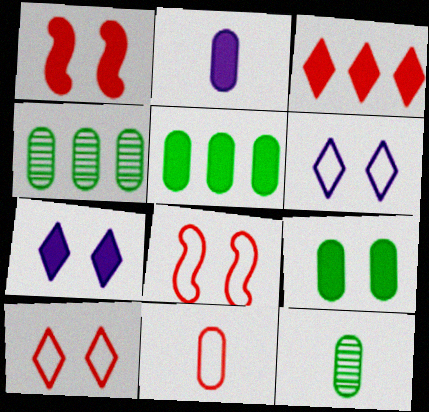[[1, 7, 9], 
[2, 11, 12]]